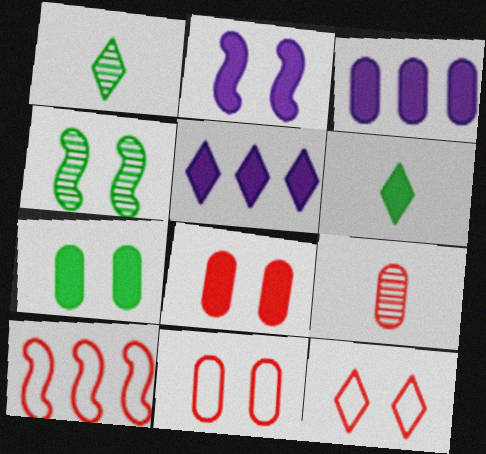[[1, 5, 12]]